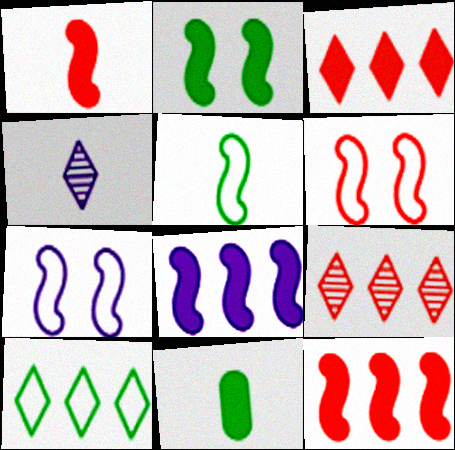[[1, 2, 8], 
[7, 9, 11]]